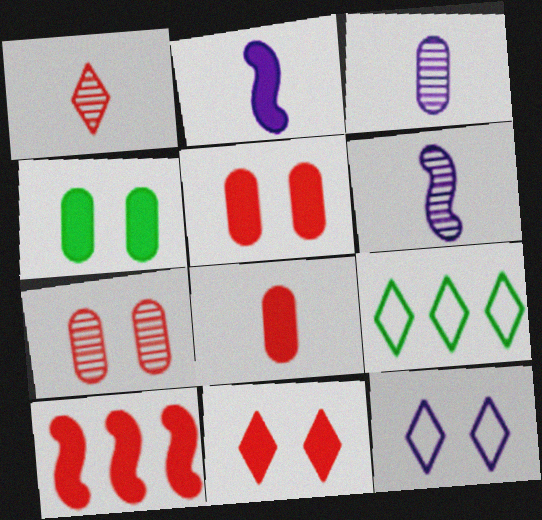[[2, 7, 9], 
[5, 6, 9], 
[8, 10, 11]]